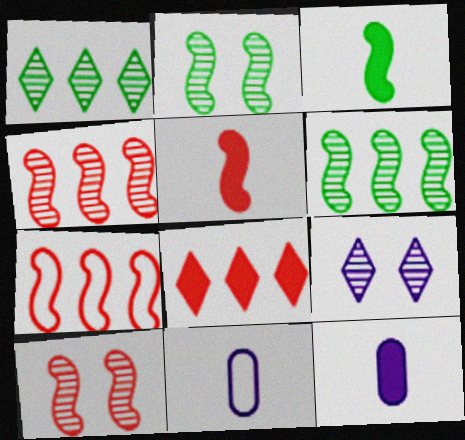[[2, 8, 11], 
[5, 7, 10]]